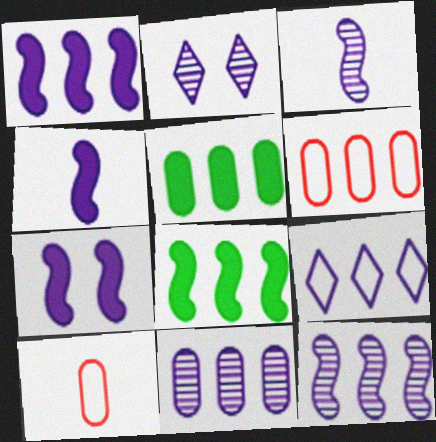[[1, 4, 7], 
[1, 9, 11], 
[2, 3, 11], 
[2, 8, 10], 
[5, 6, 11]]